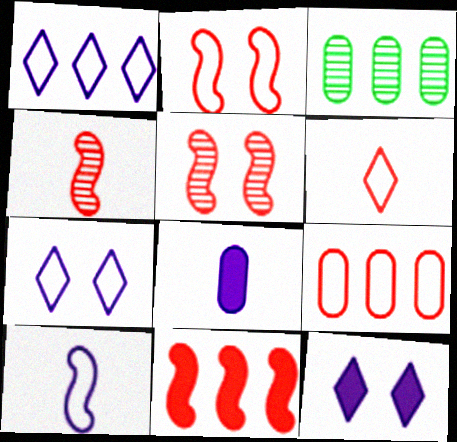[[1, 3, 11], 
[2, 4, 11], 
[2, 6, 9]]